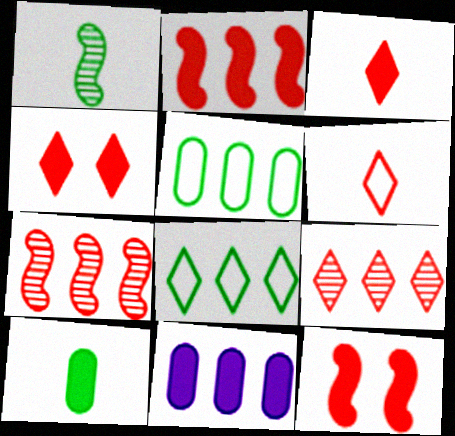[[4, 6, 9], 
[7, 8, 11]]